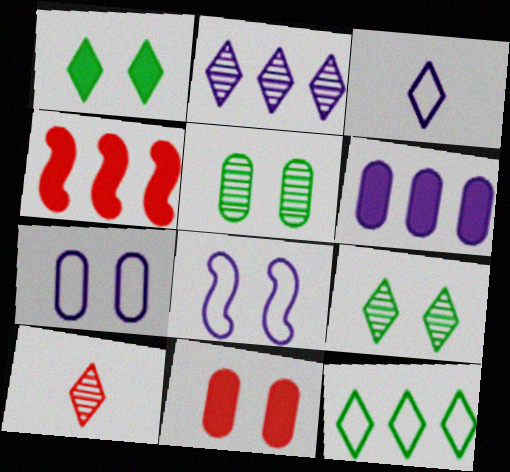[[2, 9, 10], 
[3, 4, 5], 
[5, 7, 11], 
[8, 9, 11]]